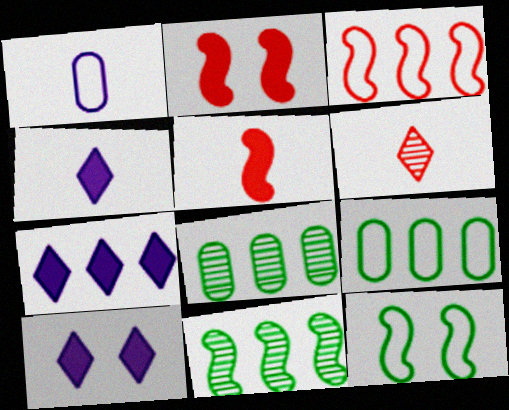[[3, 7, 8], 
[4, 7, 10]]